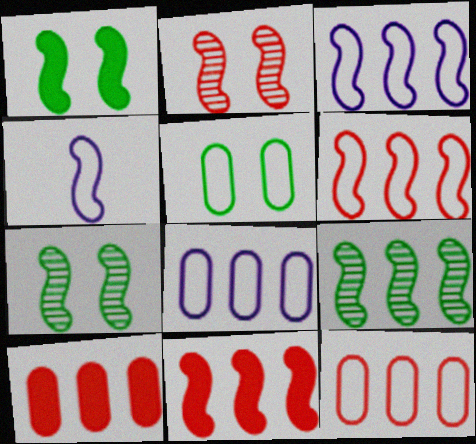[[3, 9, 11], 
[4, 7, 11]]